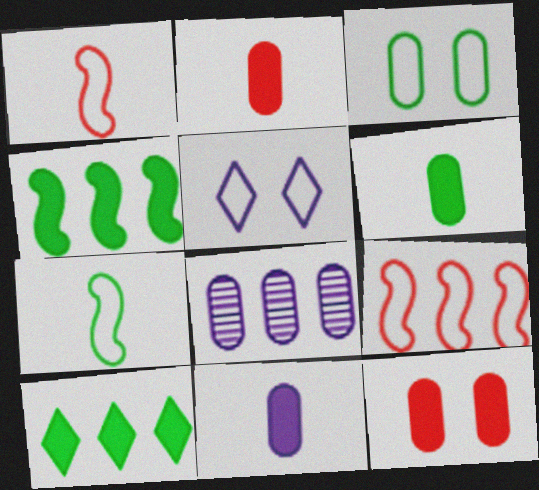[[2, 3, 8], 
[2, 6, 11], 
[8, 9, 10]]